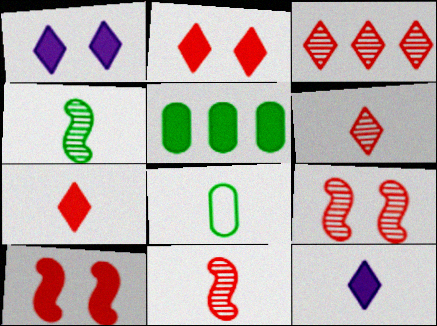[[5, 10, 12], 
[8, 11, 12]]